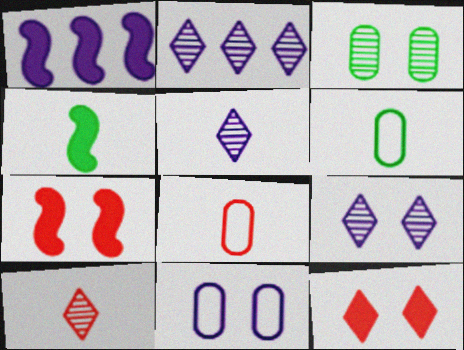[[1, 4, 7], 
[1, 5, 11], 
[2, 5, 9], 
[2, 6, 7], 
[4, 5, 8]]